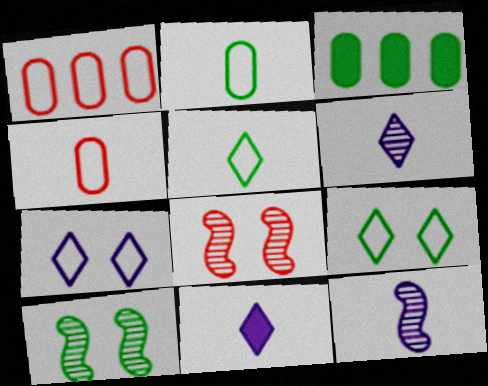[[1, 10, 11], 
[3, 5, 10]]